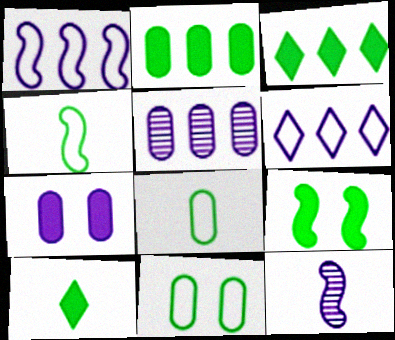[[2, 9, 10], 
[6, 7, 12]]